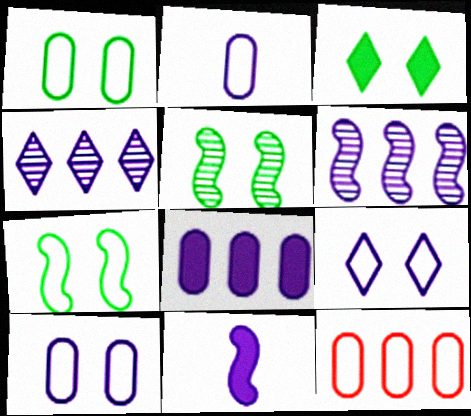[[1, 2, 12], 
[1, 3, 5], 
[4, 10, 11]]